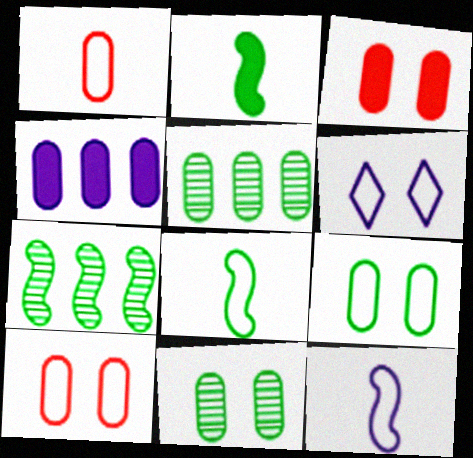[[1, 4, 11]]